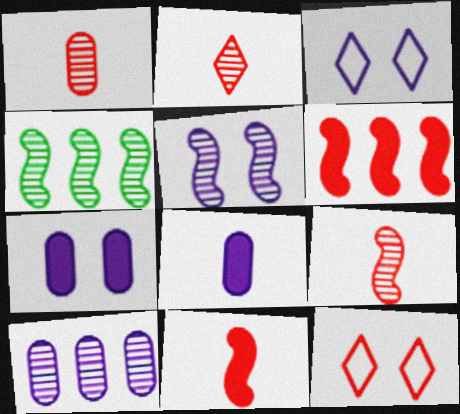[[1, 2, 9], 
[1, 6, 12], 
[3, 5, 7], 
[4, 5, 9], 
[4, 8, 12]]